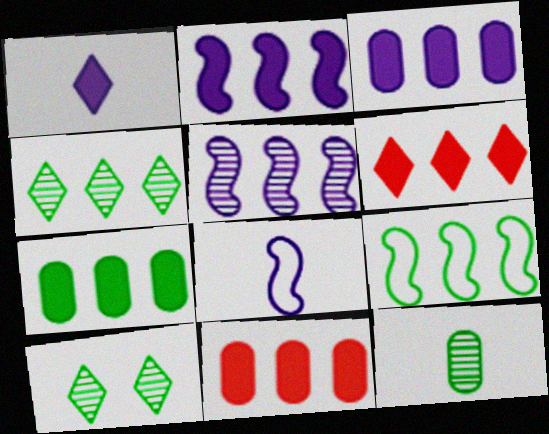[[2, 6, 7], 
[3, 7, 11], 
[4, 7, 9], 
[8, 10, 11]]